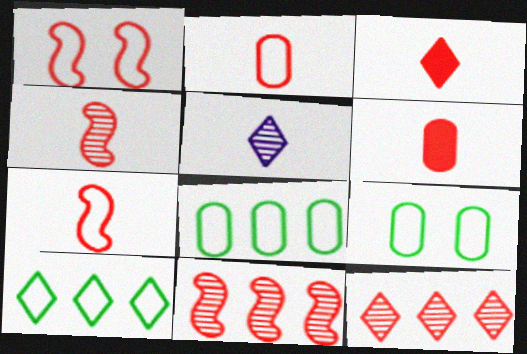[[1, 6, 12], 
[2, 3, 4]]